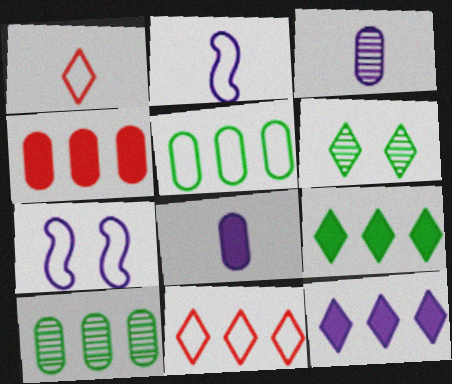[[1, 5, 7], 
[1, 6, 12], 
[2, 4, 6], 
[3, 7, 12]]